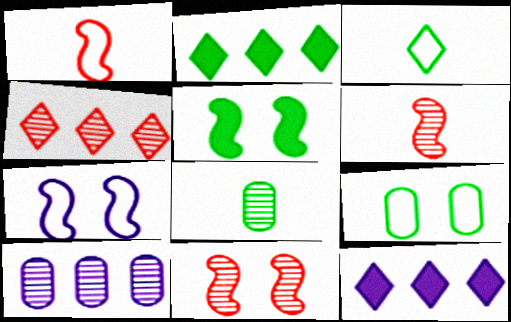[[5, 7, 11], 
[6, 9, 12]]